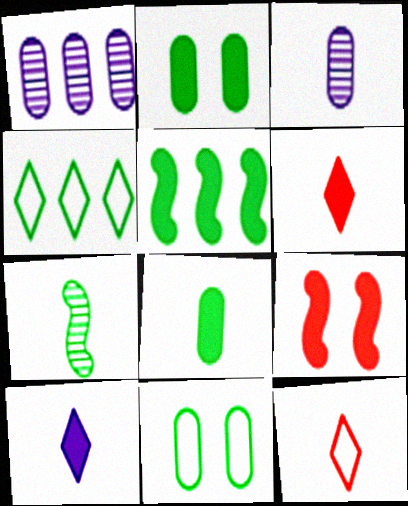[[2, 4, 7], 
[3, 4, 9]]